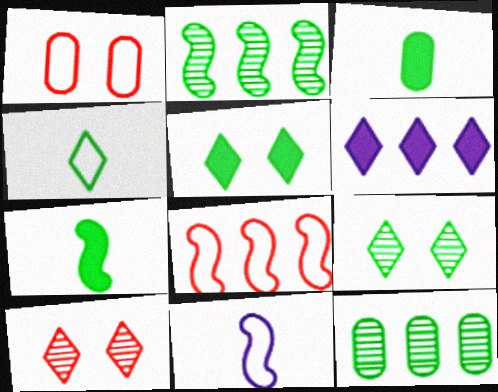[[4, 6, 10], 
[6, 8, 12]]